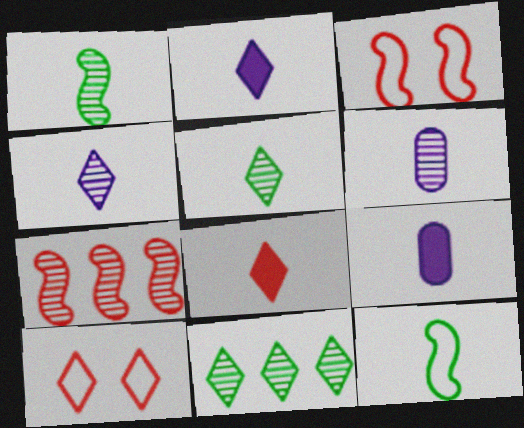[[2, 10, 11], 
[3, 9, 11], 
[6, 8, 12]]